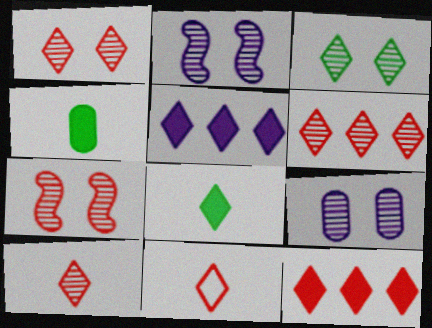[[1, 6, 10], 
[1, 11, 12], 
[3, 5, 11], 
[3, 7, 9]]